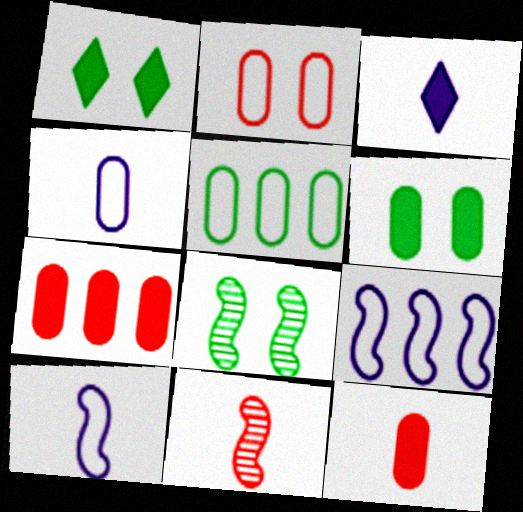[[2, 4, 5]]